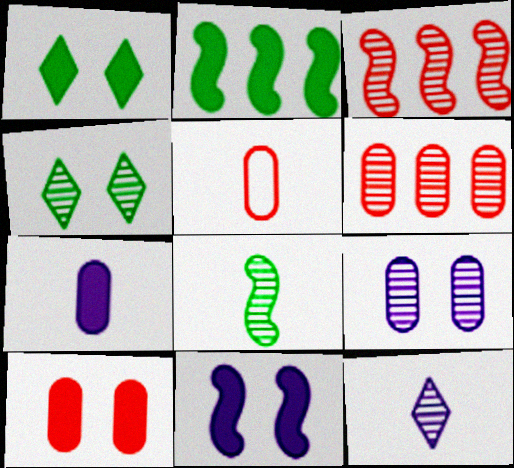[[1, 10, 11], 
[5, 6, 10]]